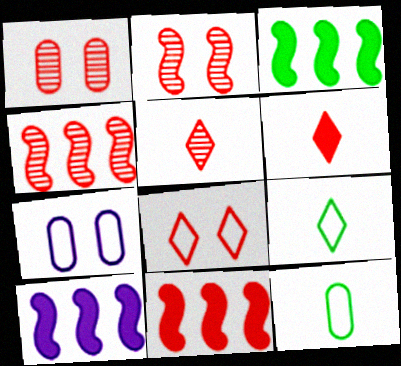[[1, 4, 5], 
[1, 9, 10], 
[3, 5, 7], 
[3, 10, 11]]